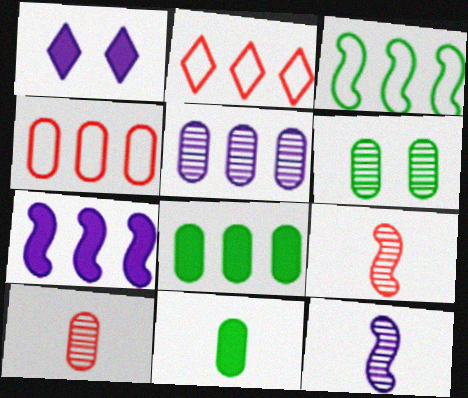[[1, 3, 10], 
[4, 5, 8], 
[5, 6, 10]]